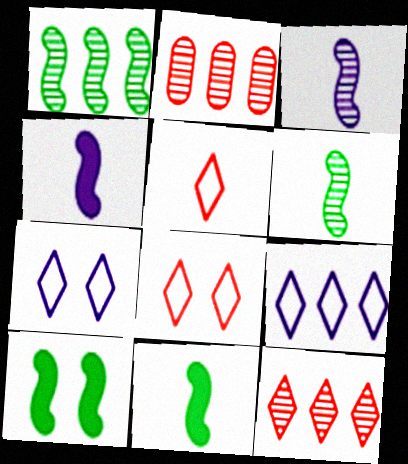[[2, 7, 11]]